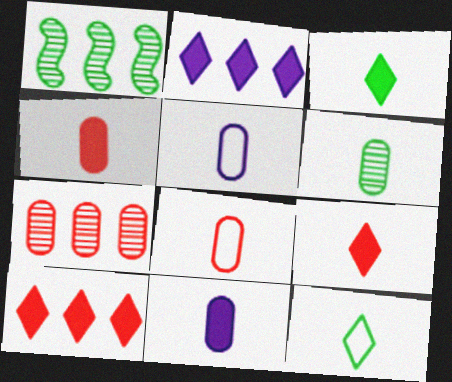[[4, 5, 6], 
[6, 8, 11]]